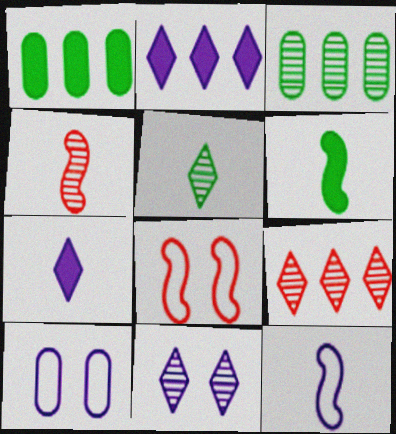[[3, 4, 11], 
[3, 7, 8], 
[4, 6, 12], 
[5, 9, 11], 
[6, 9, 10]]